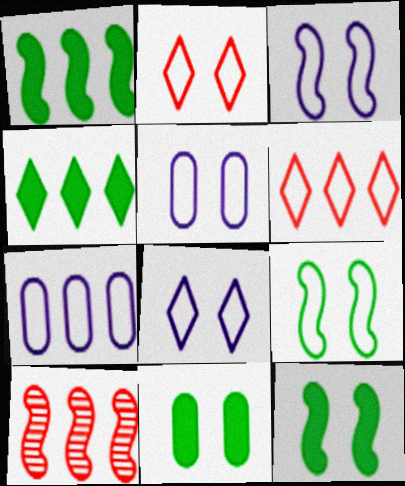[[2, 5, 9], 
[3, 5, 8], 
[4, 7, 10]]